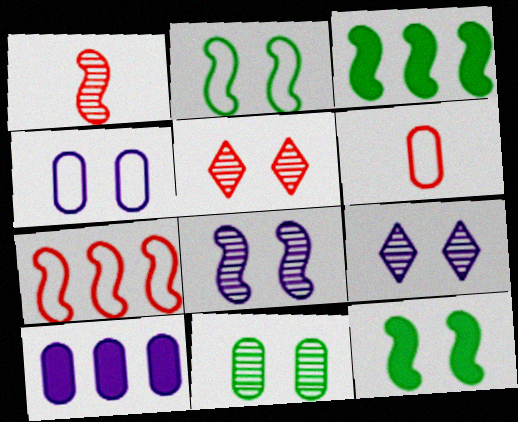[[3, 6, 9], 
[4, 5, 12], 
[5, 8, 11], 
[6, 10, 11]]